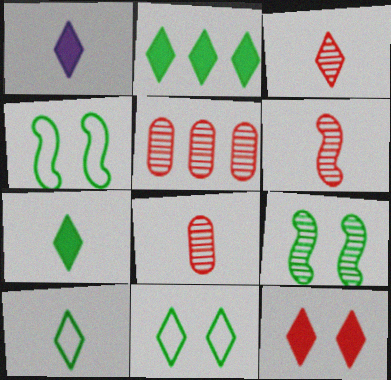[[1, 2, 12], 
[1, 3, 10], 
[1, 4, 5], 
[3, 6, 8]]